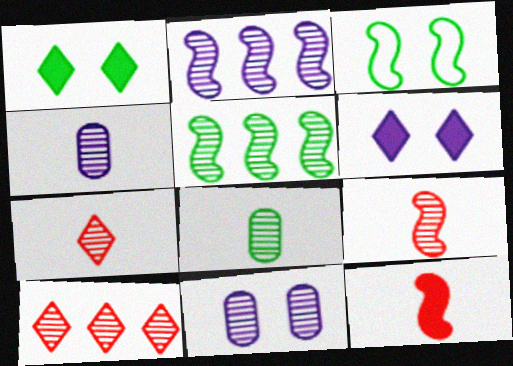[[2, 3, 12], 
[5, 7, 11]]